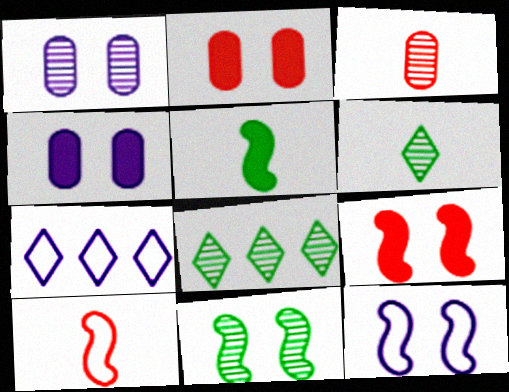[[4, 8, 10], 
[9, 11, 12]]